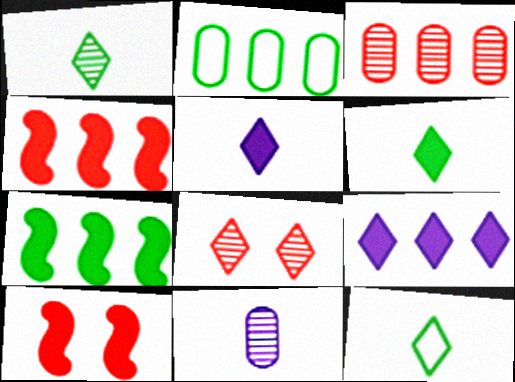[[1, 6, 12], 
[8, 9, 12]]